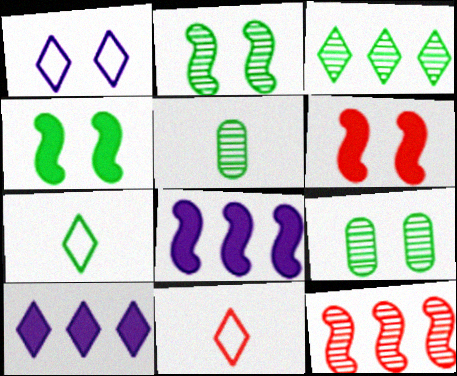[[1, 6, 9], 
[2, 3, 5], 
[8, 9, 11]]